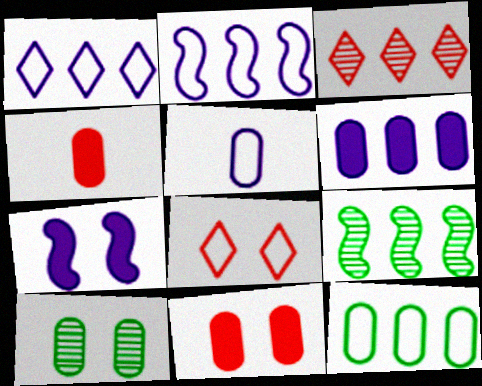[[7, 8, 10]]